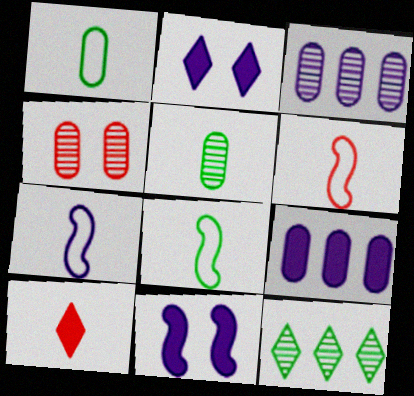[[1, 4, 9], 
[2, 3, 7], 
[3, 4, 5], 
[5, 7, 10], 
[6, 7, 8]]